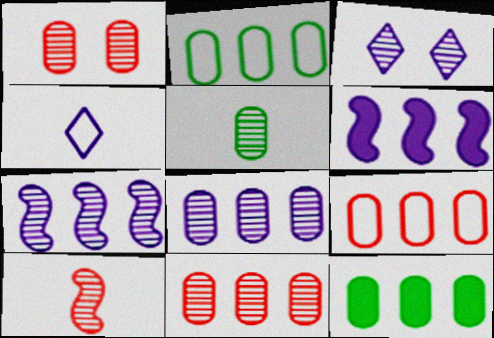[[1, 5, 8], 
[8, 9, 12]]